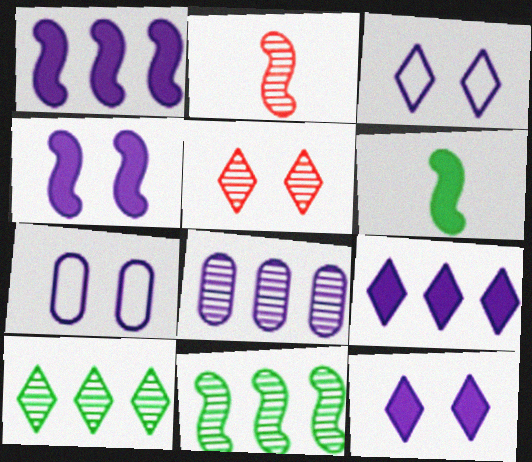[]